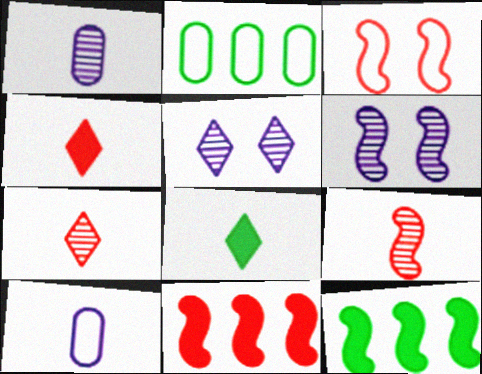[[2, 4, 6], 
[3, 9, 11], 
[8, 9, 10]]